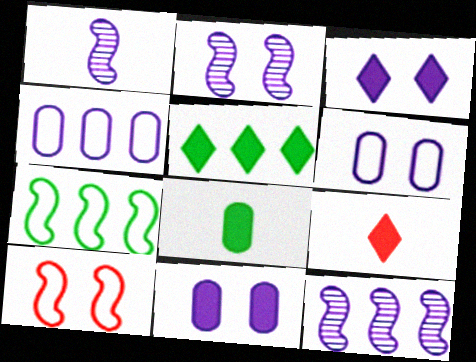[[1, 2, 12], 
[1, 3, 4], 
[2, 3, 6], 
[3, 5, 9]]